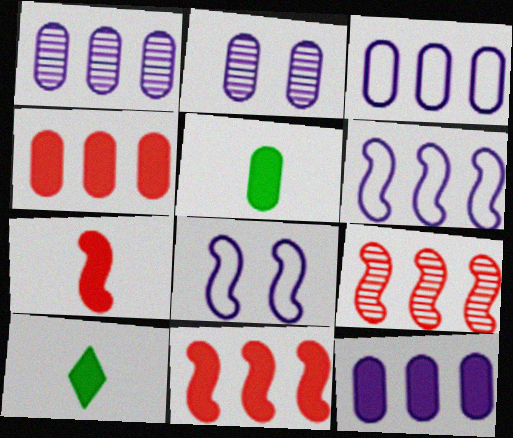[[1, 3, 12]]